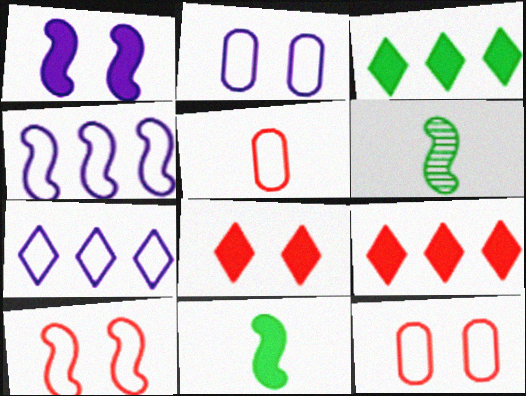[[2, 6, 9]]